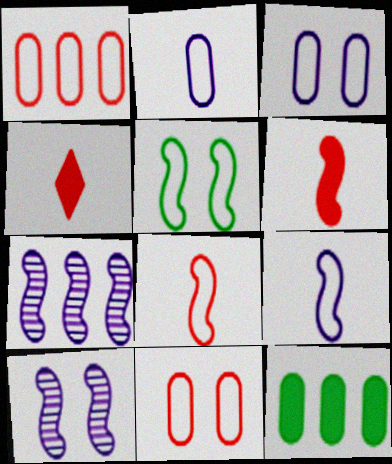[[5, 6, 7]]